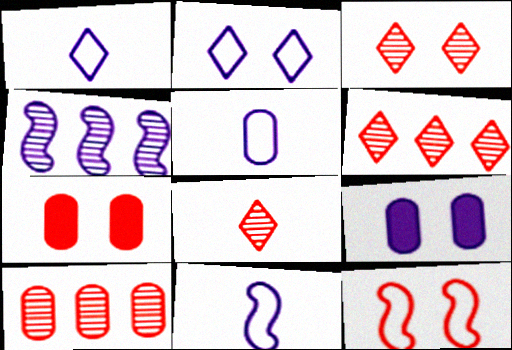[[1, 4, 9], 
[1, 5, 11], 
[3, 6, 8], 
[3, 7, 12]]